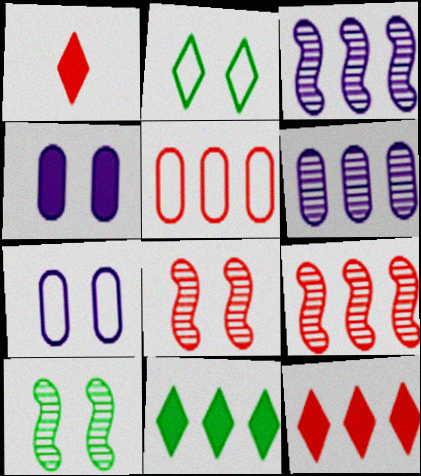[[1, 5, 8], 
[2, 4, 8], 
[3, 5, 11], 
[5, 9, 12]]